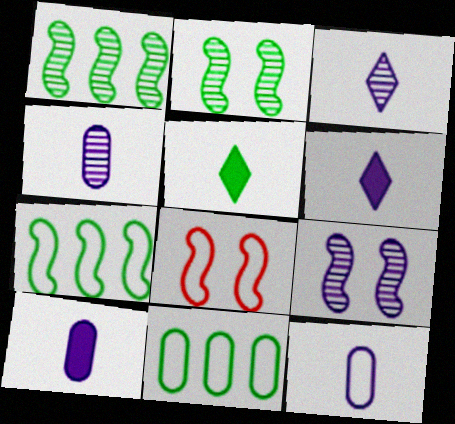[[2, 5, 11], 
[4, 10, 12]]